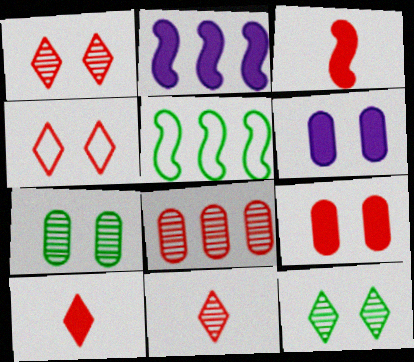[[3, 4, 8], 
[5, 6, 11]]